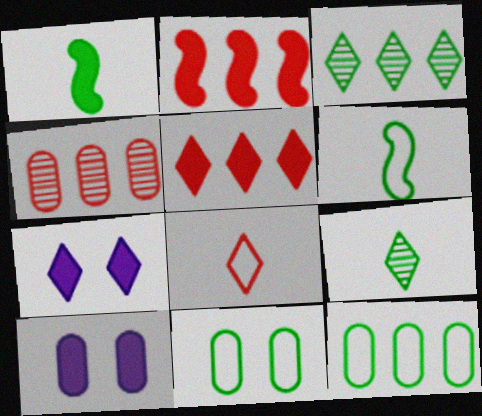[[1, 3, 11], 
[1, 5, 10], 
[3, 7, 8], 
[4, 6, 7]]